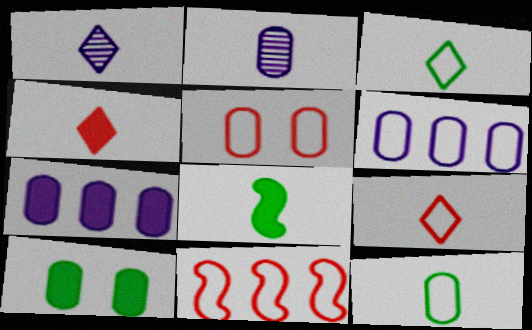[[1, 3, 4], 
[1, 10, 11], 
[2, 8, 9], 
[5, 6, 12], 
[5, 9, 11]]